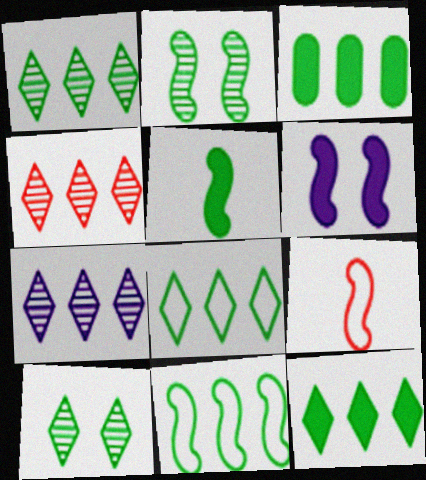[[1, 3, 11], 
[1, 4, 7], 
[1, 8, 12], 
[2, 5, 11]]